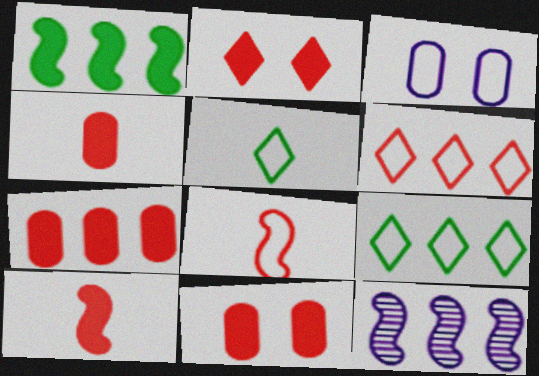[[2, 7, 10], 
[3, 8, 9], 
[4, 7, 11], 
[5, 11, 12], 
[7, 9, 12]]